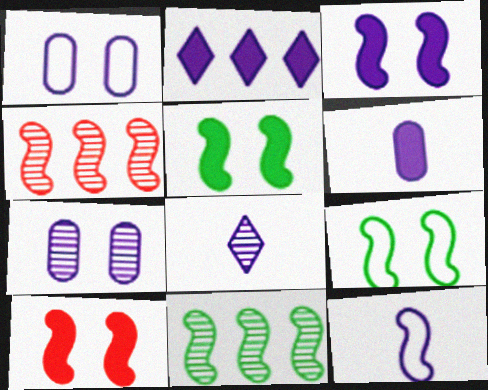[[2, 3, 6], 
[2, 7, 12], 
[3, 5, 10], 
[4, 5, 12], 
[6, 8, 12], 
[10, 11, 12]]